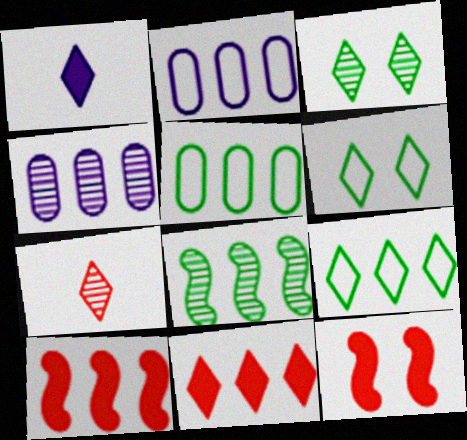[[2, 8, 11], 
[4, 9, 10]]